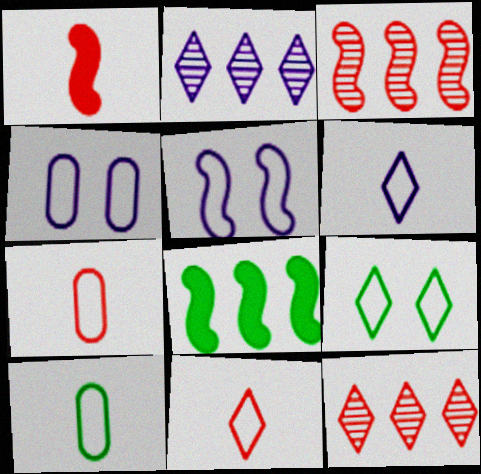[]